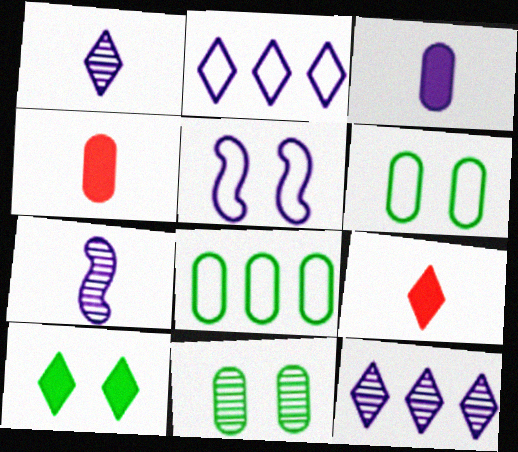[[3, 5, 12]]